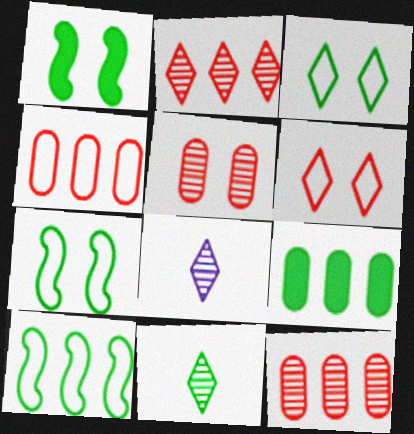[[1, 4, 8], 
[7, 9, 11]]